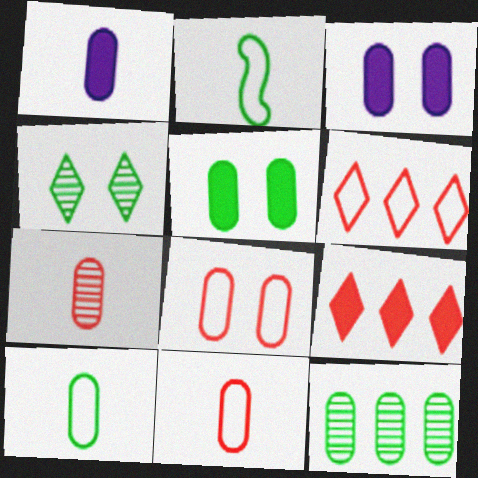[[1, 7, 10], 
[1, 8, 12], 
[3, 11, 12], 
[5, 10, 12]]